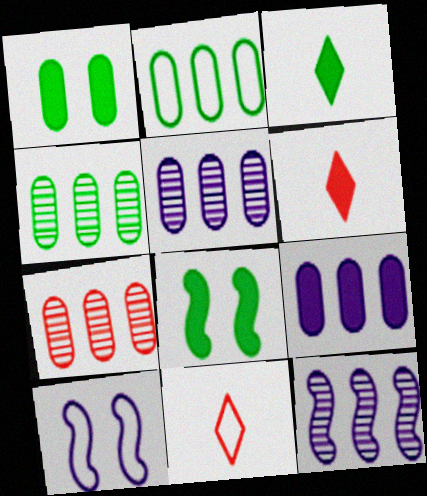[[1, 11, 12], 
[2, 7, 9], 
[2, 10, 11], 
[3, 7, 10], 
[4, 5, 7], 
[4, 6, 10], 
[5, 8, 11], 
[6, 8, 9]]